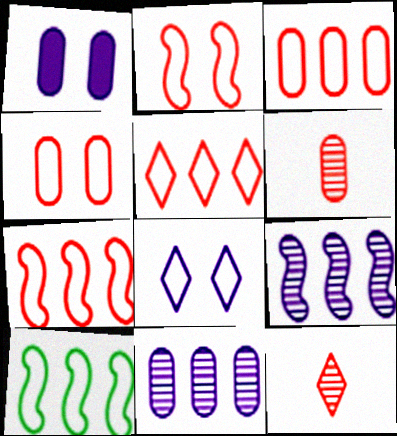[[1, 10, 12], 
[3, 5, 7]]